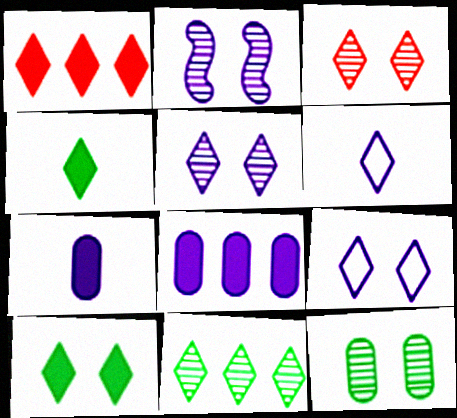[[2, 3, 12], 
[2, 6, 8], 
[3, 9, 10]]